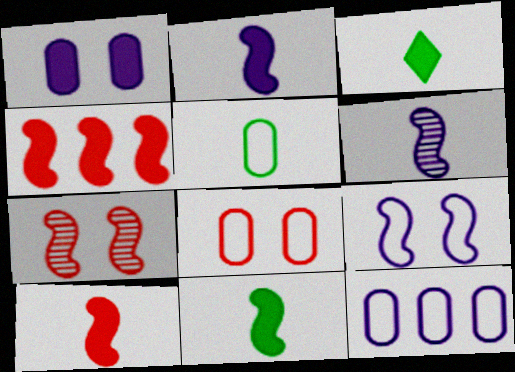[[1, 3, 4], 
[2, 10, 11], 
[3, 7, 12], 
[5, 8, 12]]